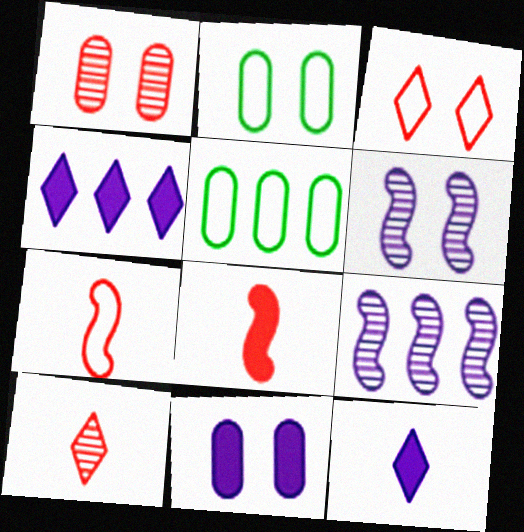[[1, 2, 11]]